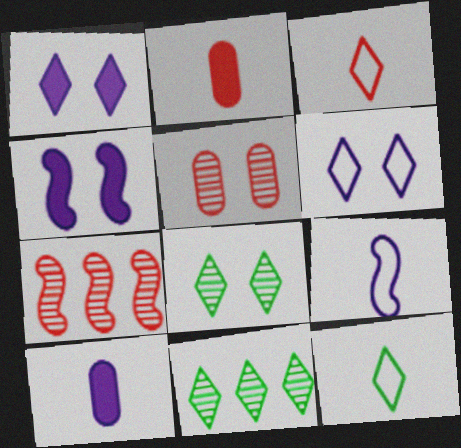[[1, 3, 11]]